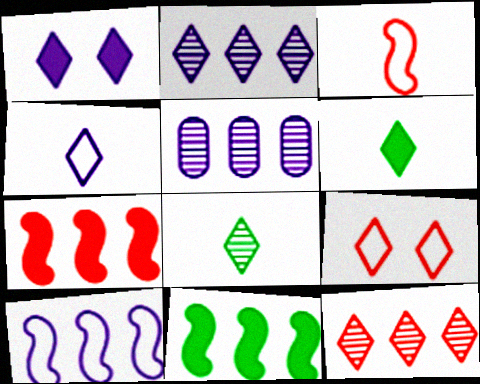[[1, 2, 4], 
[2, 6, 9]]